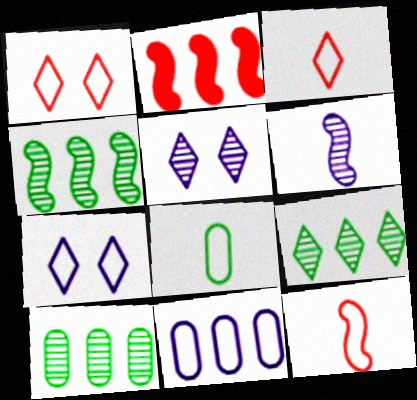[[2, 5, 8], 
[2, 9, 11], 
[4, 9, 10]]